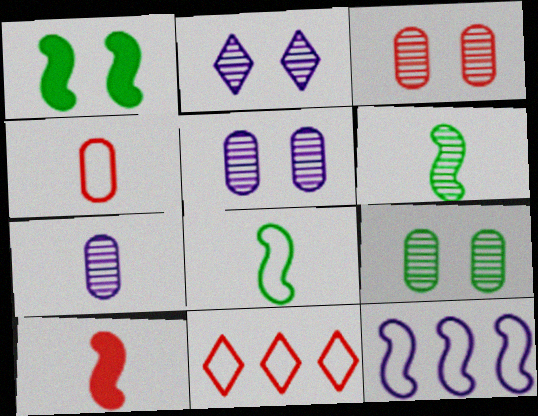[[1, 7, 11], 
[3, 5, 9], 
[3, 10, 11]]